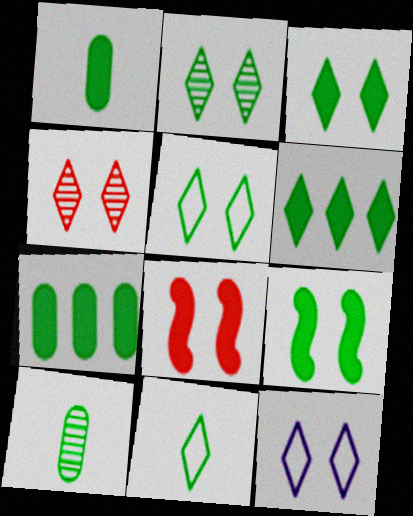[[1, 6, 9], 
[2, 3, 5], 
[2, 6, 11], 
[3, 4, 12]]